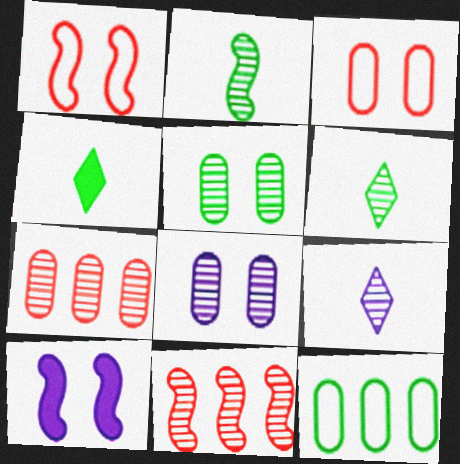[[5, 9, 11], 
[6, 8, 11]]